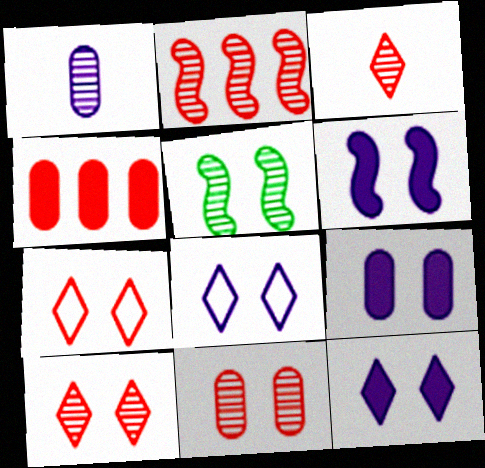[[2, 3, 11], 
[5, 7, 9], 
[6, 9, 12]]